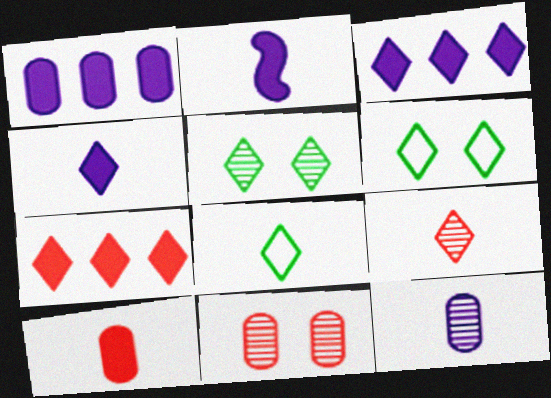[[3, 6, 9], 
[4, 8, 9]]